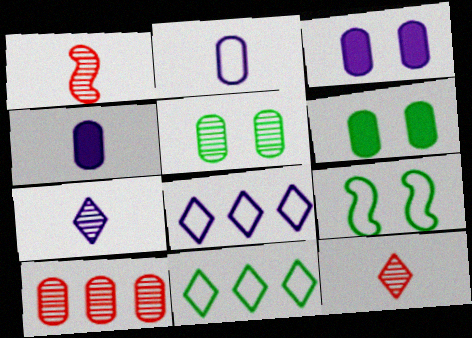[[1, 3, 11], 
[1, 6, 8], 
[2, 6, 10]]